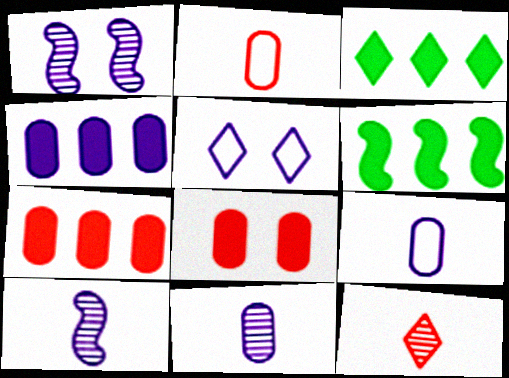[[1, 2, 3], 
[3, 5, 12], 
[4, 5, 10]]